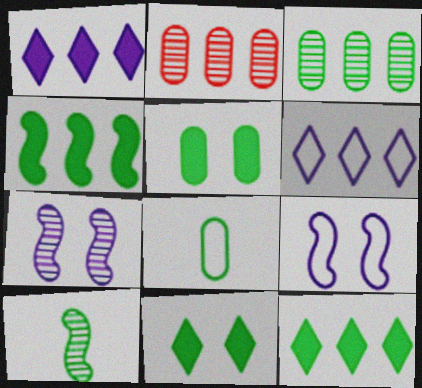[[2, 4, 6], 
[3, 5, 8]]